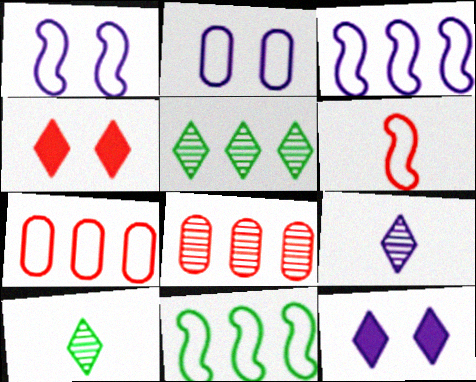[[1, 6, 11], 
[4, 6, 8]]